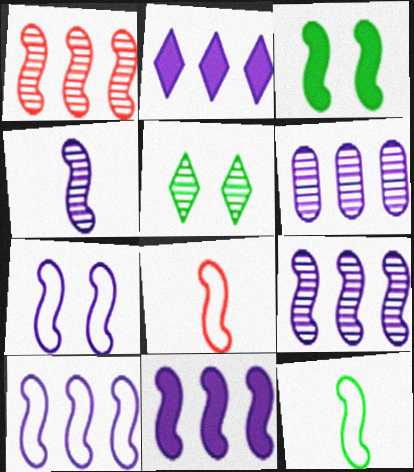[[2, 6, 10], 
[3, 8, 9], 
[4, 7, 11], 
[9, 10, 11]]